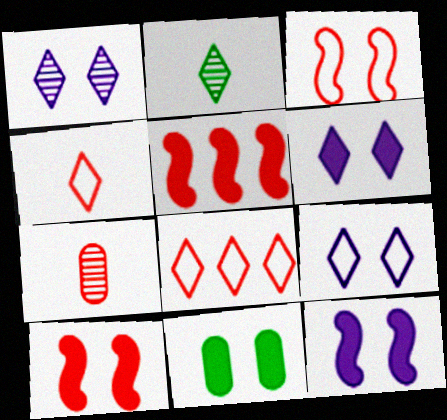[[1, 3, 11], 
[1, 6, 9], 
[2, 6, 8], 
[6, 10, 11], 
[7, 8, 10]]